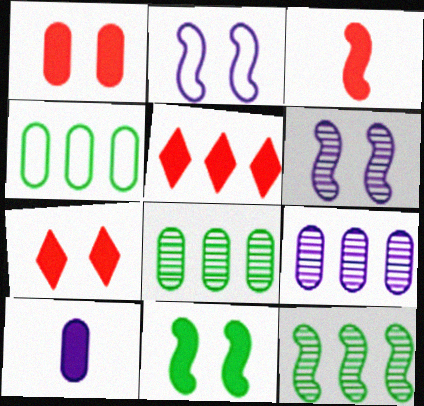[[1, 3, 5], 
[2, 3, 12], 
[5, 10, 11]]